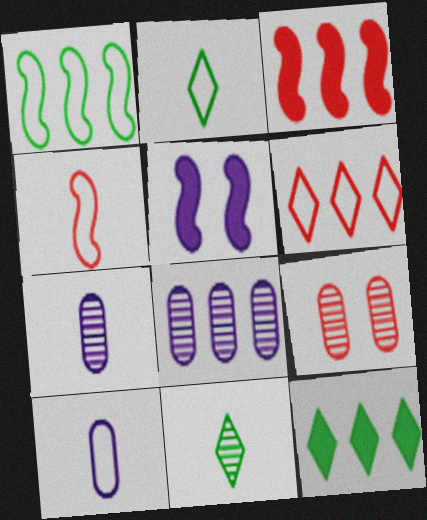[[2, 4, 10]]